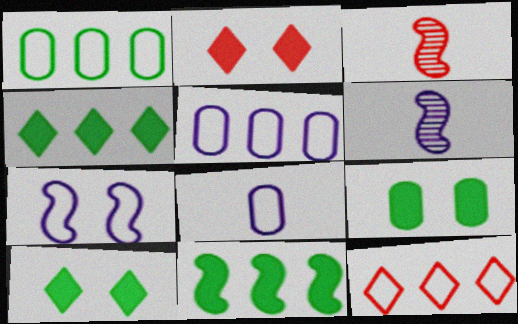[[1, 2, 6], 
[3, 5, 10], 
[3, 7, 11], 
[6, 9, 12]]